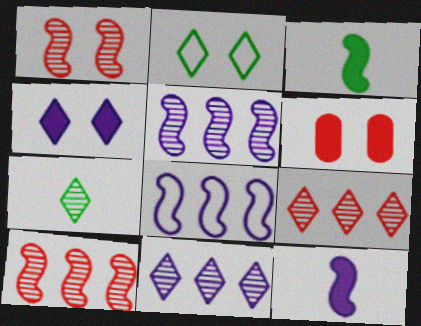[[1, 3, 8], 
[6, 7, 8]]